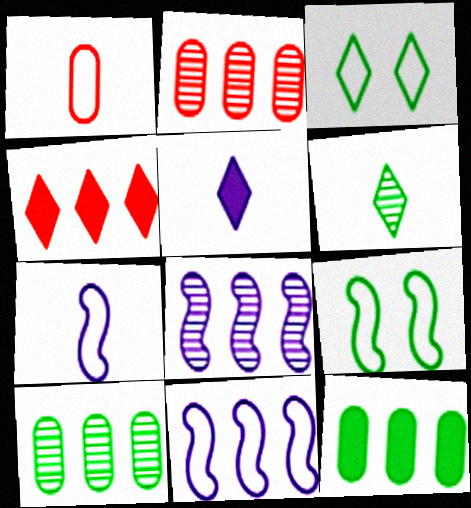[[1, 3, 11], 
[2, 5, 9], 
[4, 10, 11], 
[6, 9, 12]]